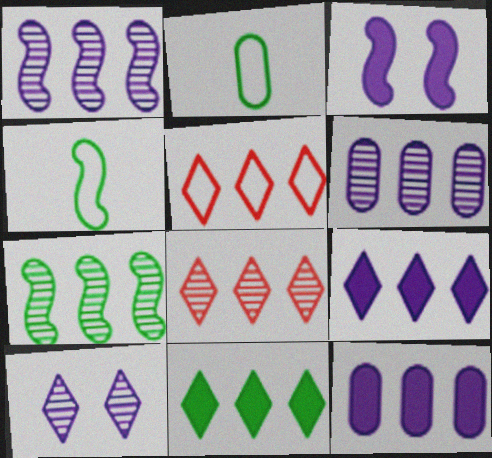[[2, 3, 8], 
[5, 7, 12], 
[6, 7, 8]]